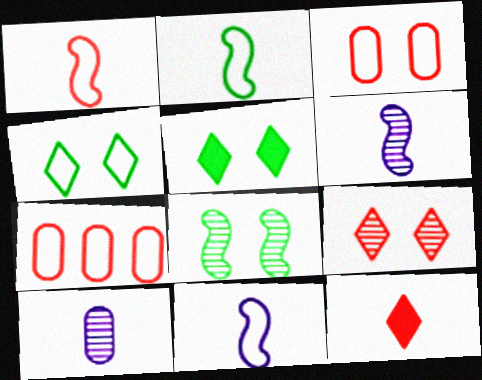[[1, 2, 11], 
[2, 10, 12], 
[4, 7, 11], 
[5, 6, 7]]